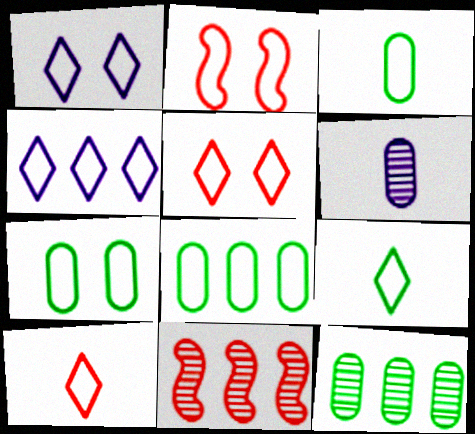[[1, 2, 7], 
[2, 3, 4], 
[3, 7, 8], 
[4, 5, 9]]